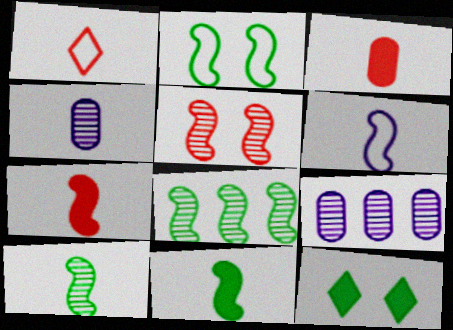[[1, 4, 11], 
[2, 8, 11], 
[6, 7, 10]]